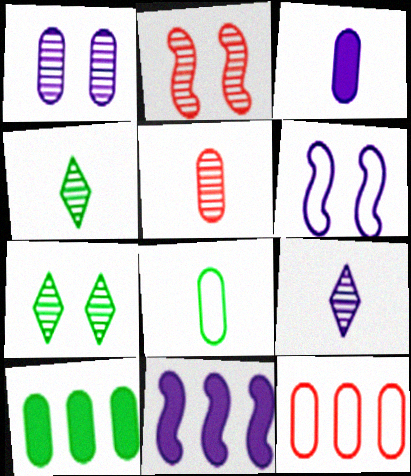[[1, 2, 7], 
[3, 5, 8]]